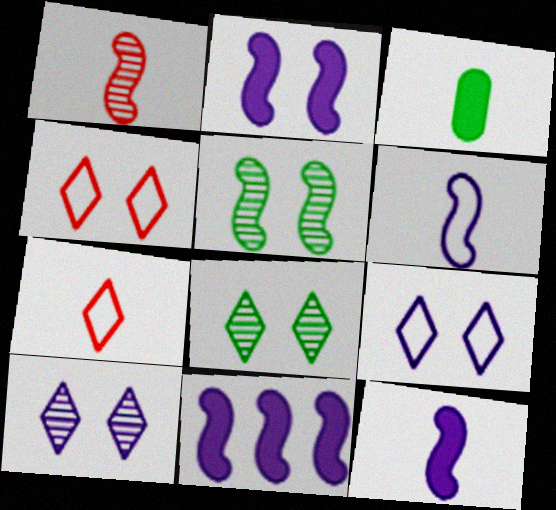[[2, 11, 12]]